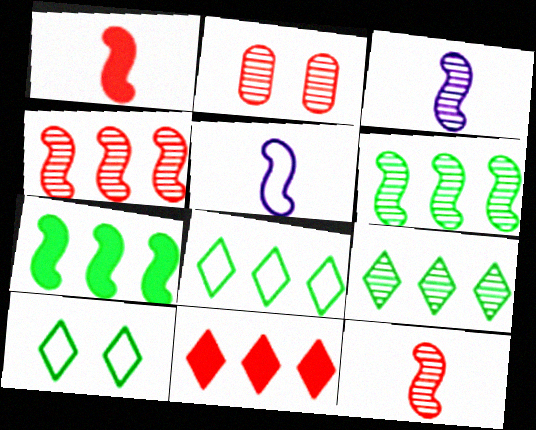[[2, 3, 9]]